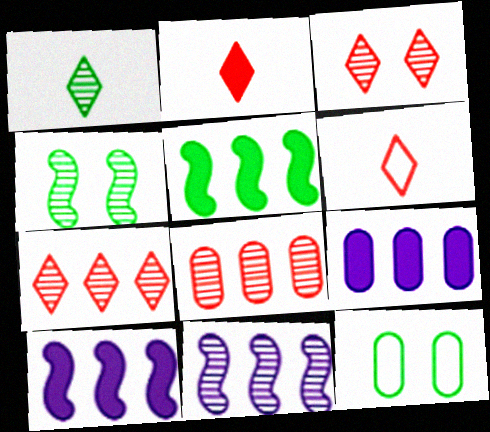[[1, 5, 12], 
[2, 11, 12], 
[4, 6, 9]]